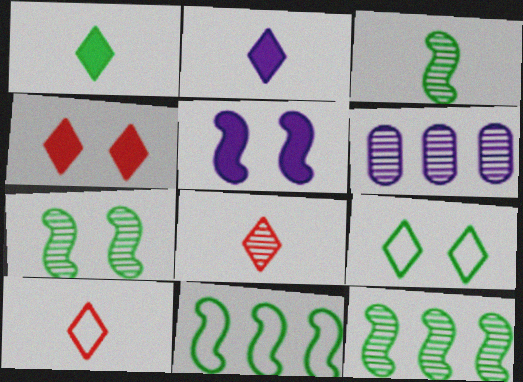[[3, 7, 12], 
[6, 7, 8]]